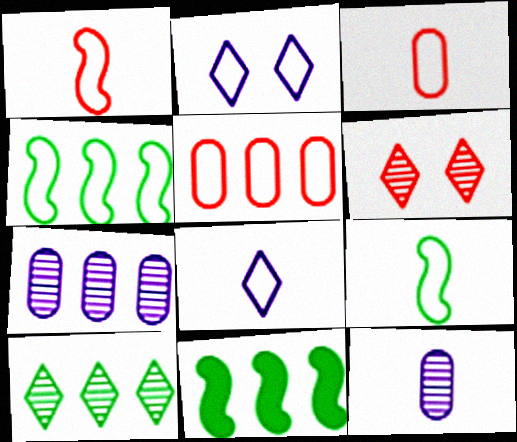[[2, 3, 4], 
[2, 5, 9], 
[3, 8, 9]]